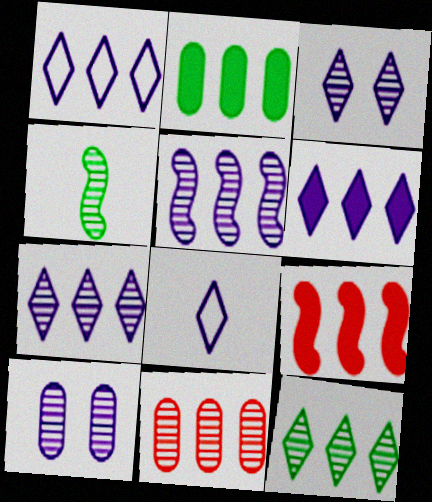[[1, 6, 7], 
[2, 6, 9], 
[3, 4, 11], 
[3, 6, 8], 
[5, 11, 12]]